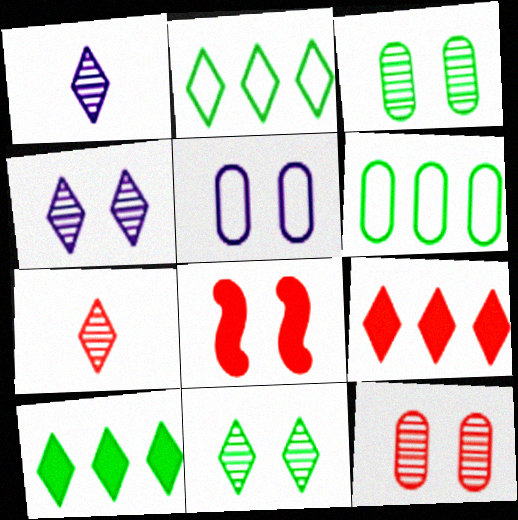[[1, 6, 8], 
[5, 8, 11]]